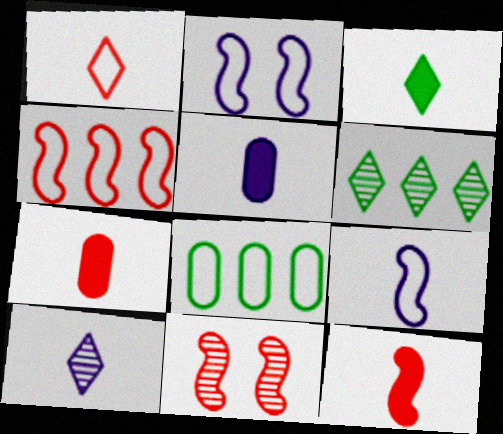[[1, 2, 8], 
[1, 3, 10], 
[2, 6, 7], 
[3, 5, 12], 
[4, 11, 12], 
[5, 9, 10]]